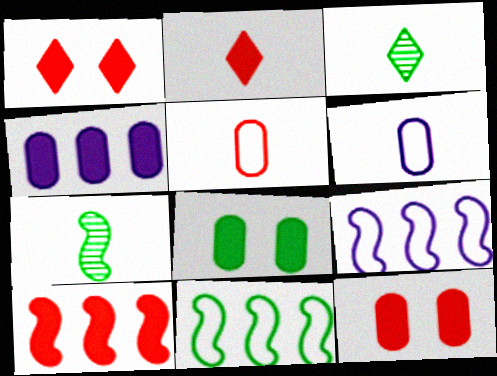[[2, 6, 7], 
[2, 10, 12], 
[3, 8, 11], 
[3, 9, 12]]